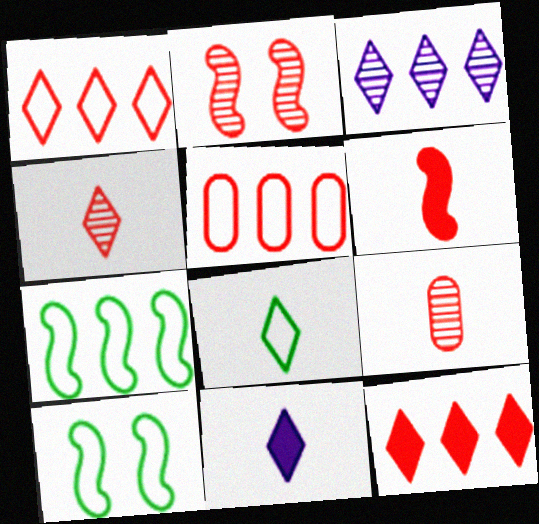[[4, 8, 11]]